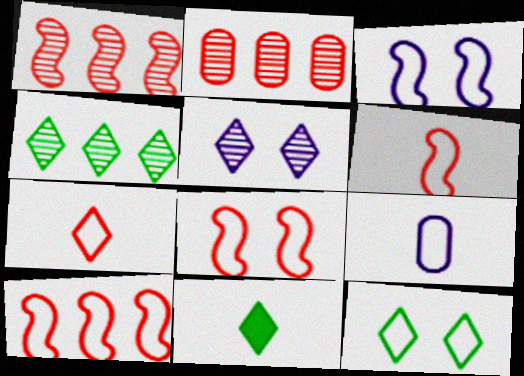[[2, 3, 11], 
[4, 11, 12], 
[6, 8, 10], 
[9, 10, 12]]